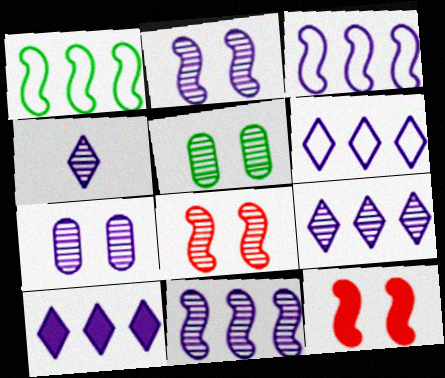[[4, 7, 11], 
[6, 9, 10]]